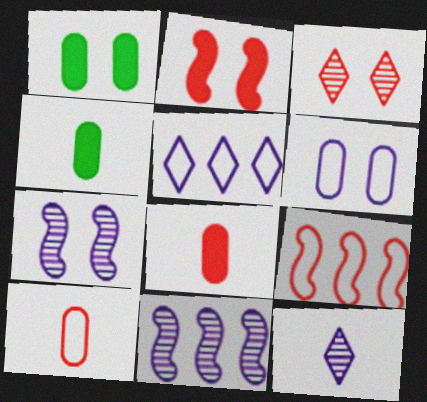[[1, 9, 12], 
[3, 8, 9]]